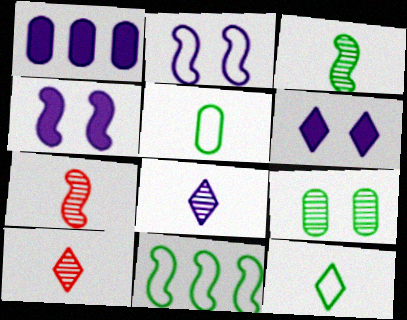[[1, 2, 8], 
[4, 7, 11]]